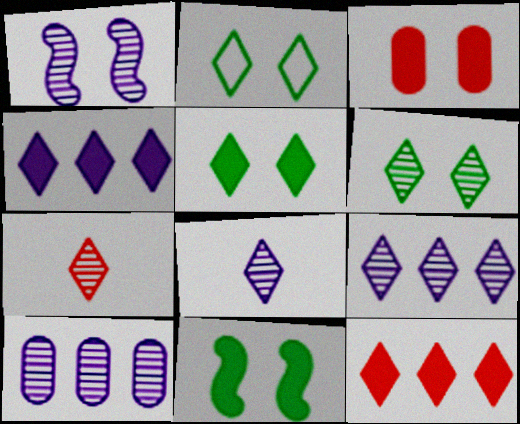[[1, 2, 3], 
[1, 8, 10], 
[2, 4, 7], 
[2, 5, 6], 
[2, 8, 12], 
[6, 7, 9]]